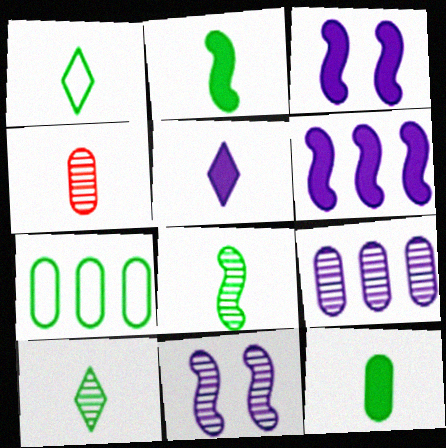[[1, 8, 12]]